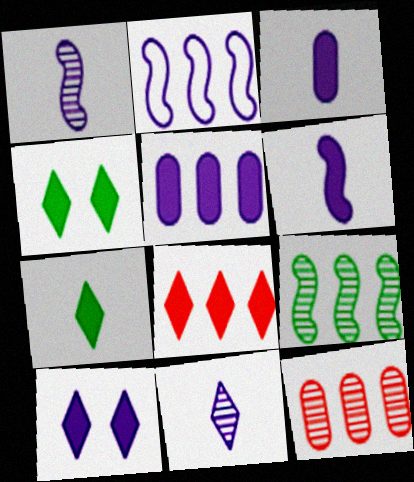[[5, 6, 10], 
[7, 8, 10]]